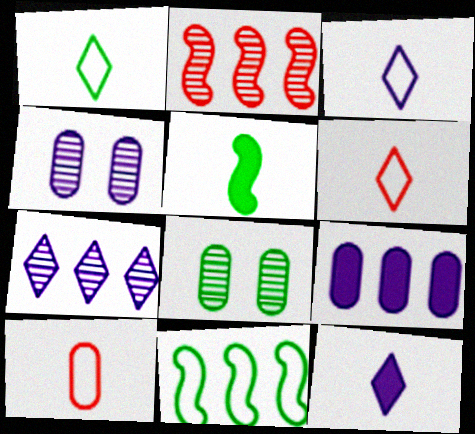[[1, 3, 6], 
[8, 9, 10]]